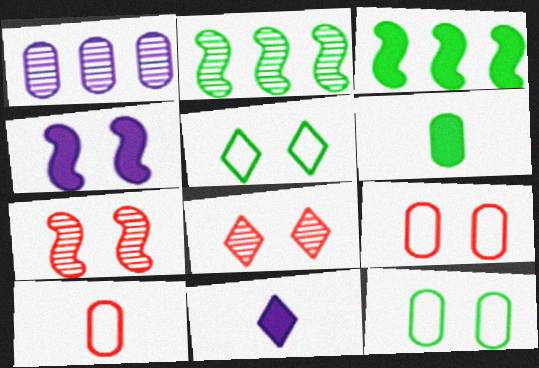[[1, 6, 9], 
[2, 5, 6], 
[2, 9, 11], 
[4, 8, 12]]